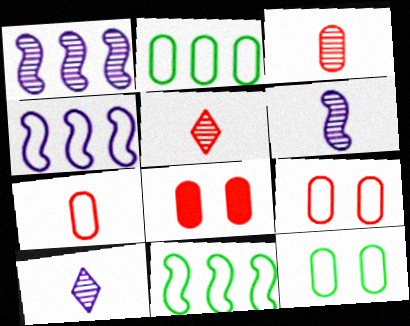[[8, 10, 11]]